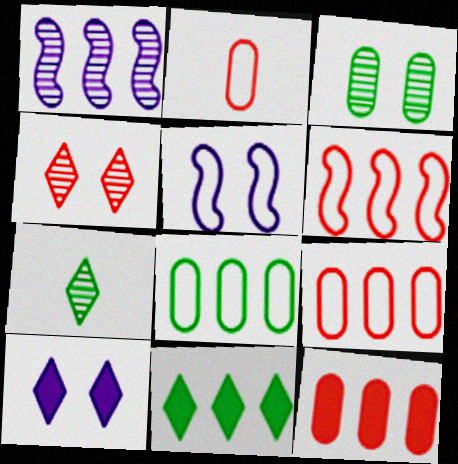[[1, 9, 11], 
[5, 7, 12]]